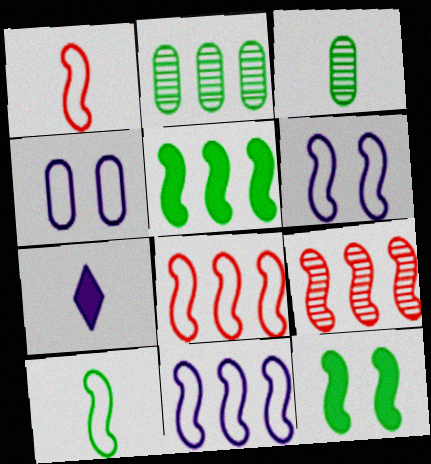[[1, 3, 7], 
[5, 9, 11], 
[6, 8, 10]]